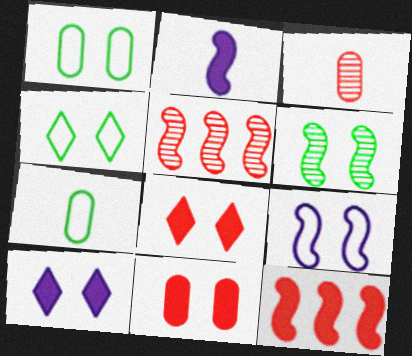[[5, 7, 10]]